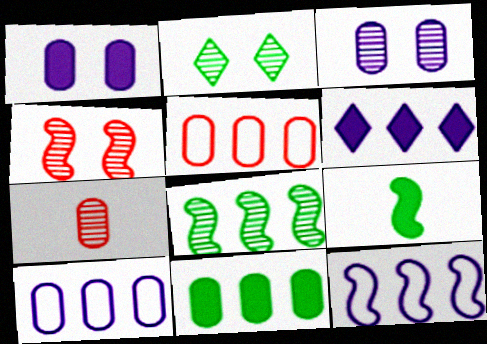[[2, 3, 4], 
[4, 9, 12], 
[5, 6, 8]]